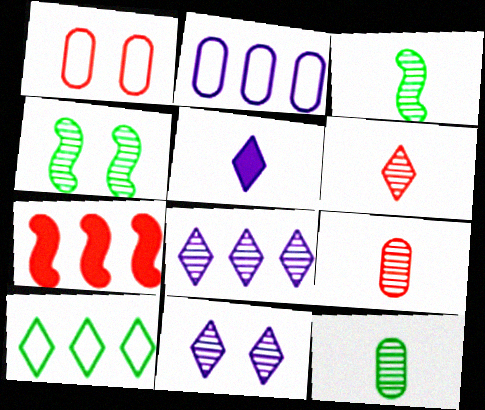[[1, 6, 7], 
[4, 8, 9]]